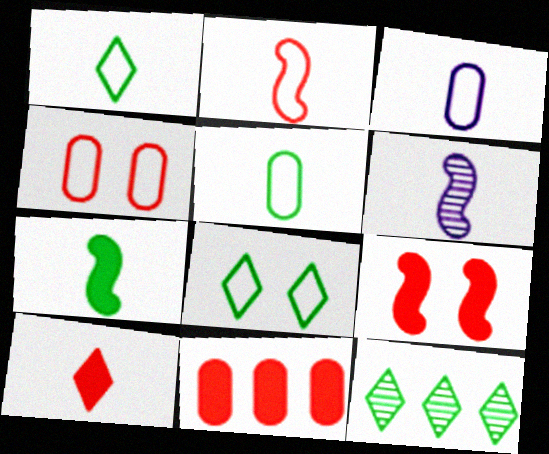[[1, 2, 3], 
[2, 6, 7], 
[3, 9, 12], 
[5, 6, 10], 
[6, 8, 11], 
[9, 10, 11]]